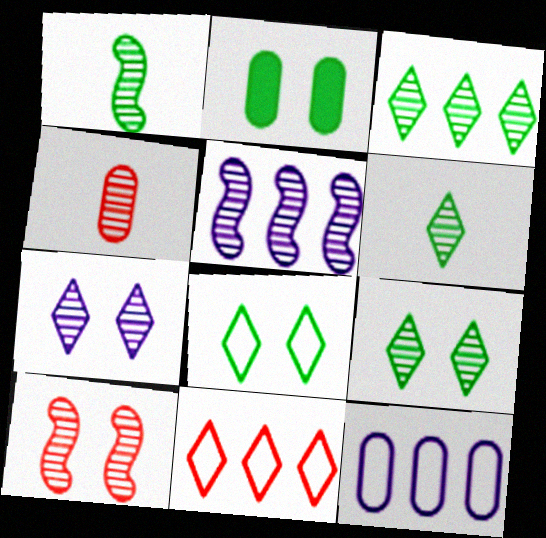[[1, 5, 10], 
[2, 4, 12], 
[3, 6, 9], 
[4, 5, 9]]